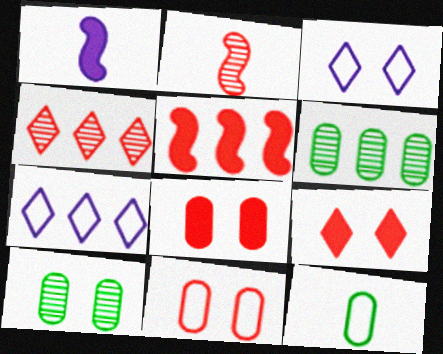[[5, 6, 7]]